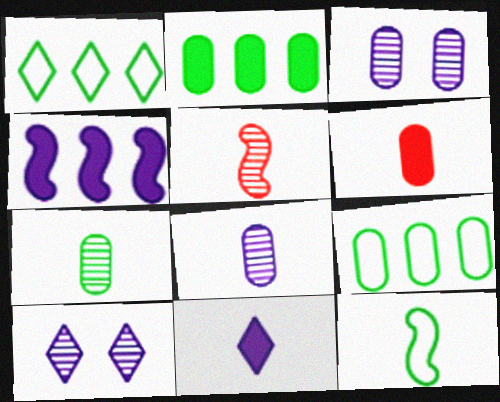[[3, 6, 9]]